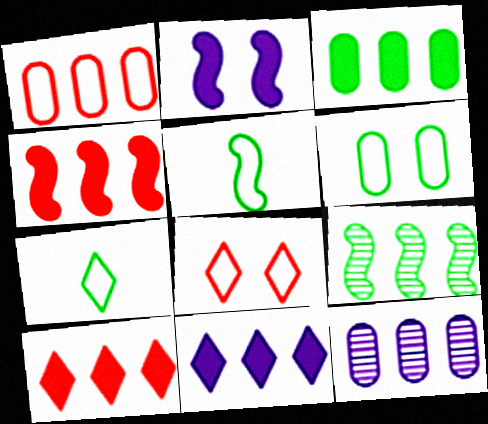[[1, 3, 12], 
[1, 9, 11], 
[3, 4, 11]]